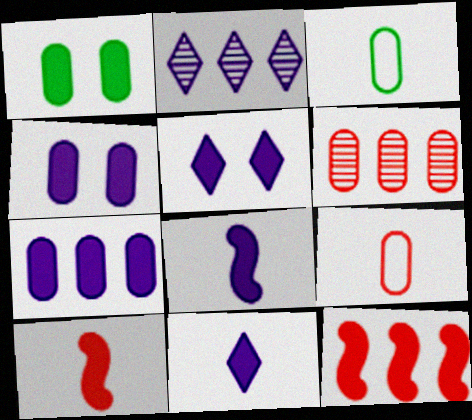[[1, 11, 12], 
[3, 4, 6], 
[5, 7, 8]]